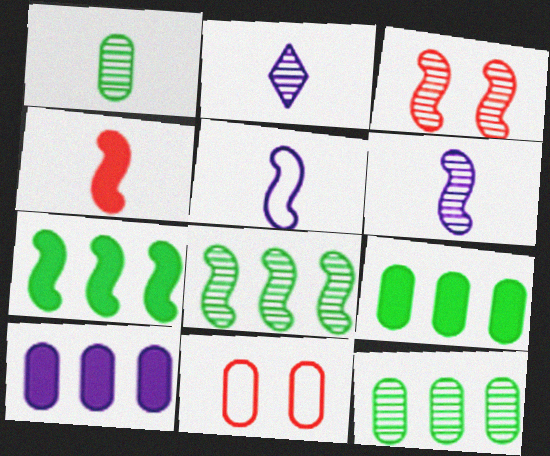[[1, 10, 11], 
[2, 3, 12], 
[2, 7, 11], 
[3, 5, 7], 
[3, 6, 8]]